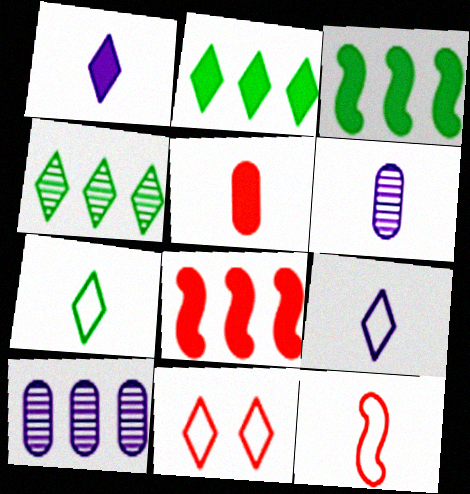[[1, 4, 11], 
[3, 6, 11]]